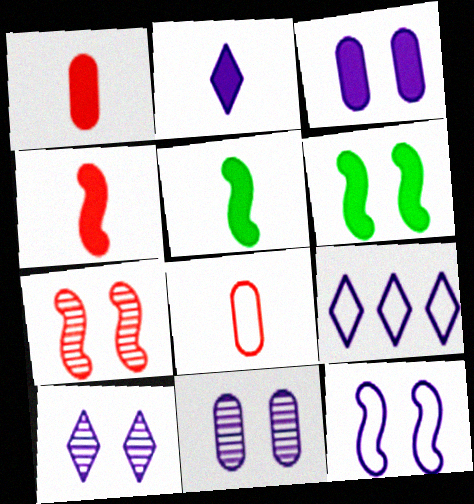[[1, 2, 5], 
[2, 9, 10], 
[3, 10, 12], 
[6, 7, 12]]